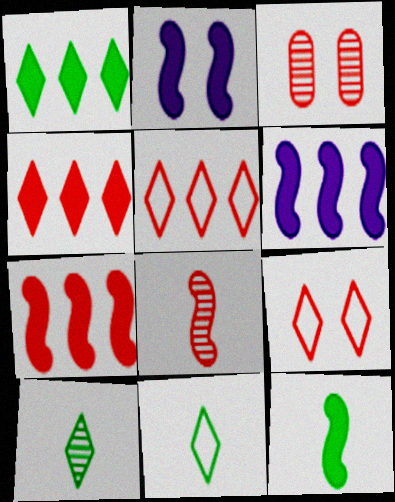[[2, 7, 12], 
[3, 6, 11]]